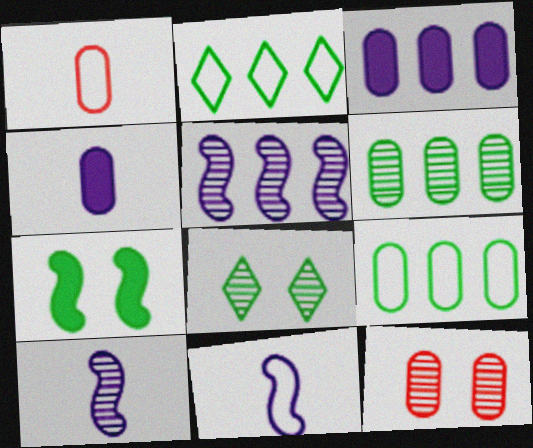[[4, 9, 12]]